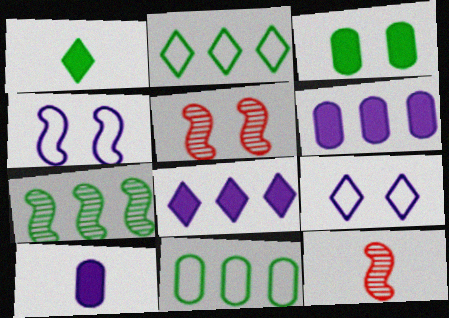[[2, 5, 10], 
[3, 5, 9]]